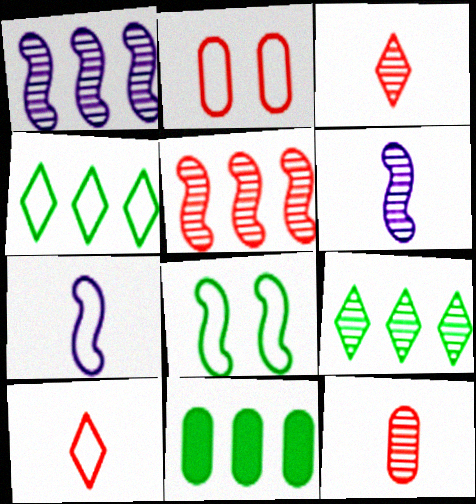[[2, 4, 7]]